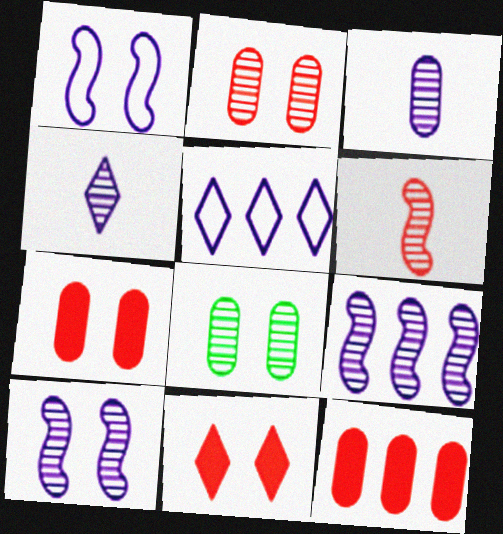[[1, 8, 11]]